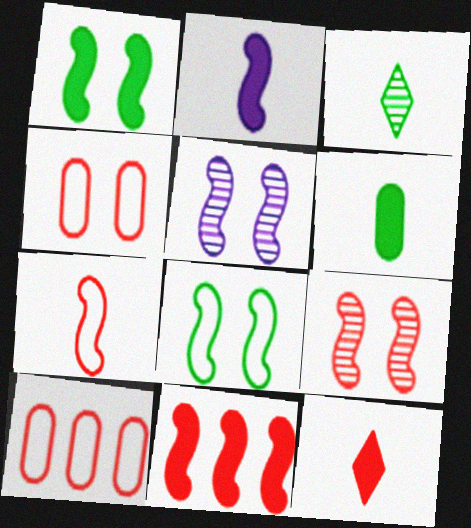[[1, 2, 11], 
[2, 6, 12], 
[7, 9, 11], 
[9, 10, 12]]